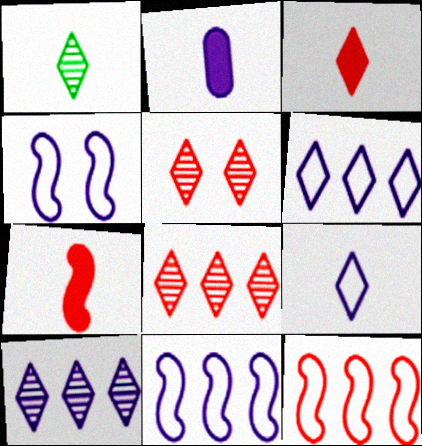[[1, 3, 9], 
[1, 5, 10], 
[2, 4, 10]]